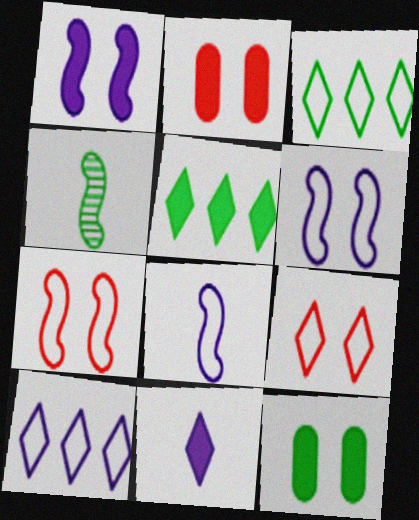[[2, 4, 10], 
[3, 4, 12]]